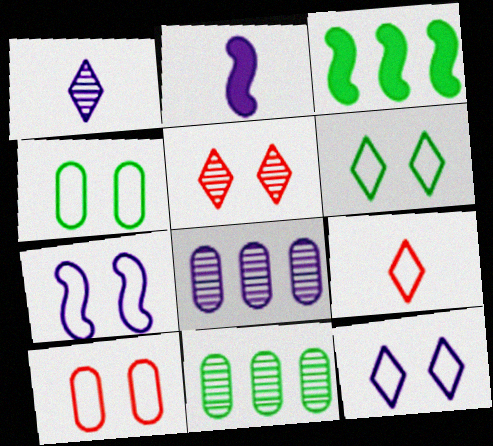[[1, 3, 10], 
[2, 8, 12], 
[6, 7, 10]]